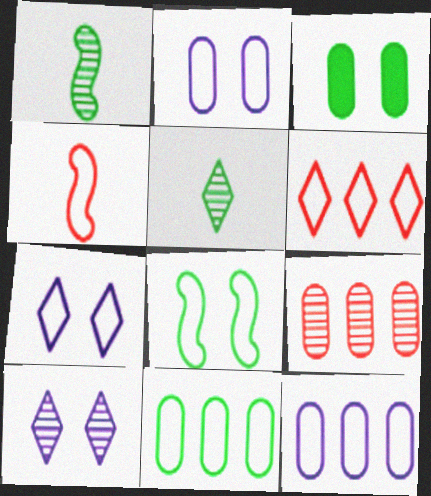[[1, 9, 10], 
[4, 7, 11]]